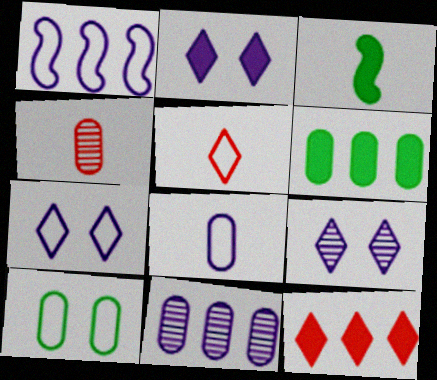[[1, 5, 10], 
[1, 7, 8], 
[2, 7, 9]]